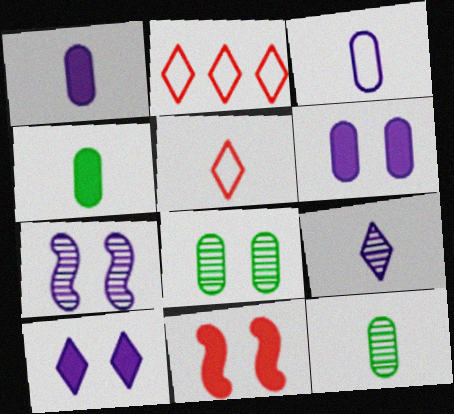[[2, 4, 7]]